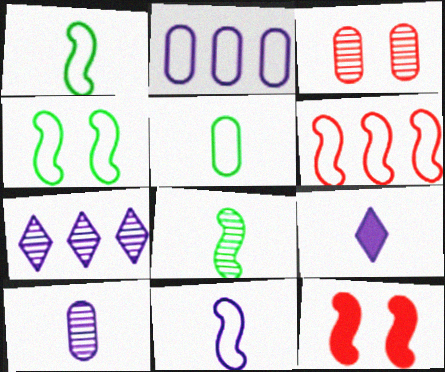[[3, 7, 8], 
[4, 6, 11], 
[5, 7, 12], 
[9, 10, 11]]